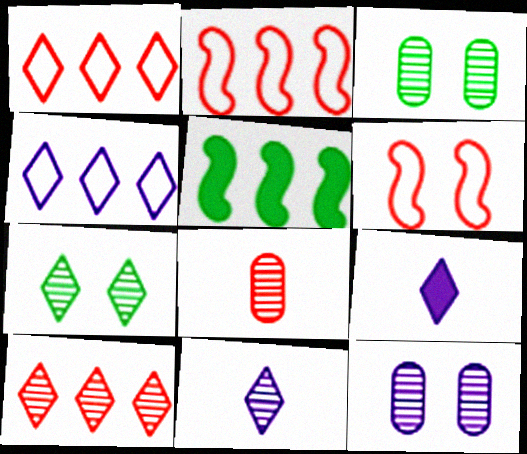[[1, 7, 9], 
[2, 3, 9], 
[7, 10, 11]]